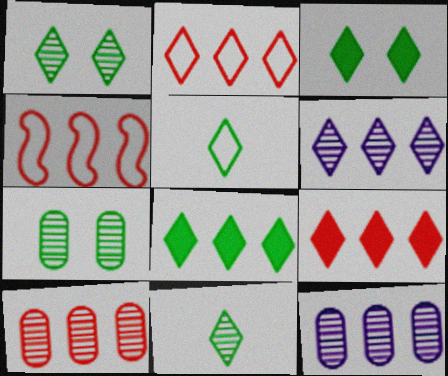[[1, 5, 8], 
[2, 6, 8], 
[4, 8, 12], 
[4, 9, 10]]